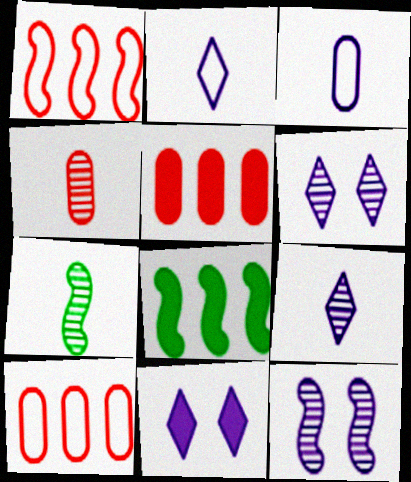[[4, 7, 9], 
[7, 10, 11]]